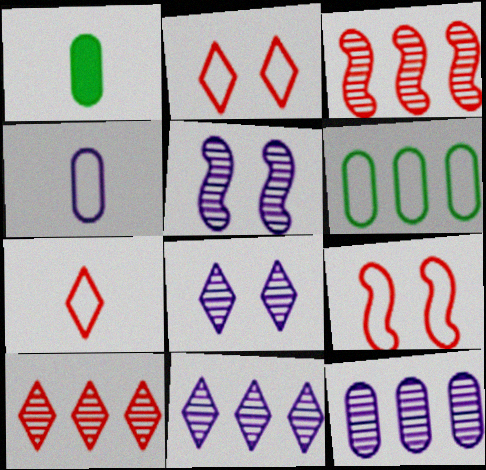[[1, 9, 11]]